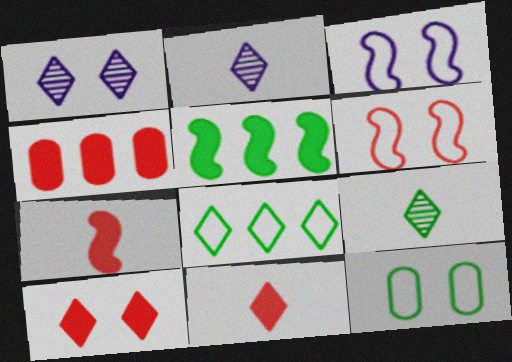[[1, 8, 11], 
[2, 8, 10], 
[3, 4, 9], 
[4, 7, 10], 
[5, 9, 12]]